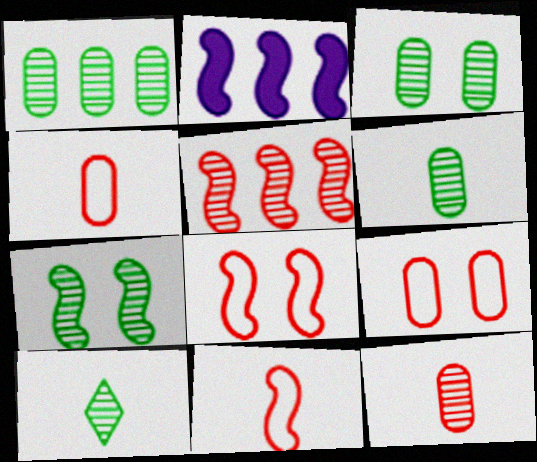[[1, 3, 6], 
[1, 7, 10], 
[2, 7, 11], 
[2, 9, 10]]